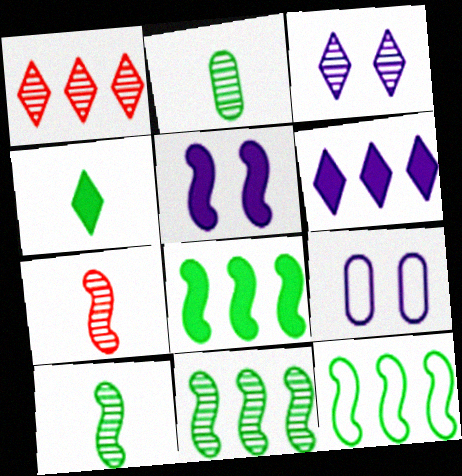[[3, 5, 9], 
[5, 7, 12], 
[8, 11, 12]]